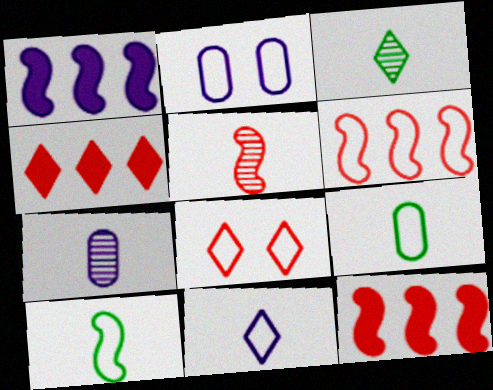[[2, 3, 12], 
[3, 5, 7]]